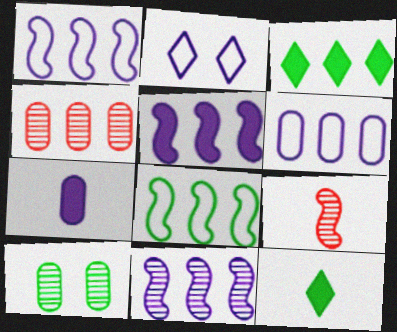[[1, 3, 4], 
[1, 5, 11], 
[2, 7, 11], 
[8, 10, 12]]